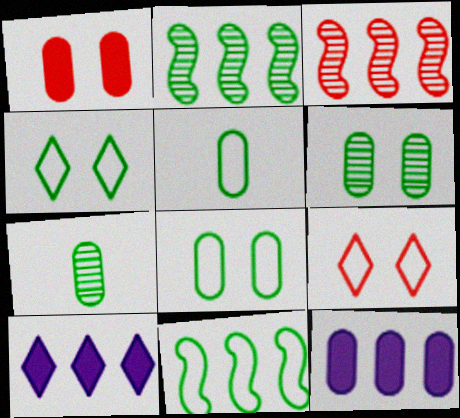[[4, 5, 11]]